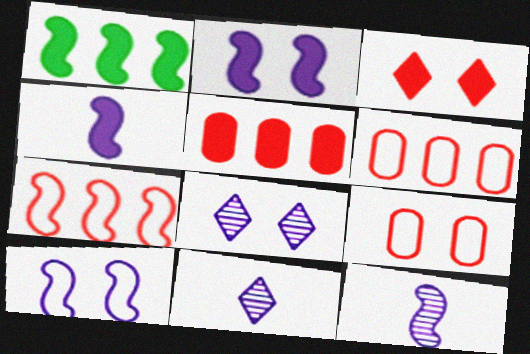[[1, 9, 11]]